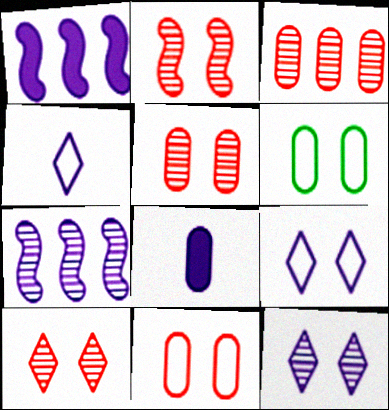[[2, 5, 10], 
[3, 6, 8], 
[7, 8, 9]]